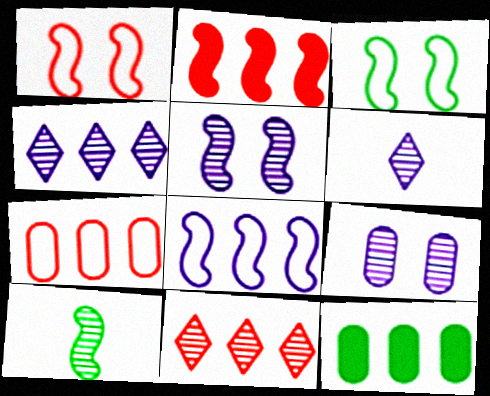[[1, 6, 12], 
[2, 7, 11], 
[8, 11, 12], 
[9, 10, 11]]